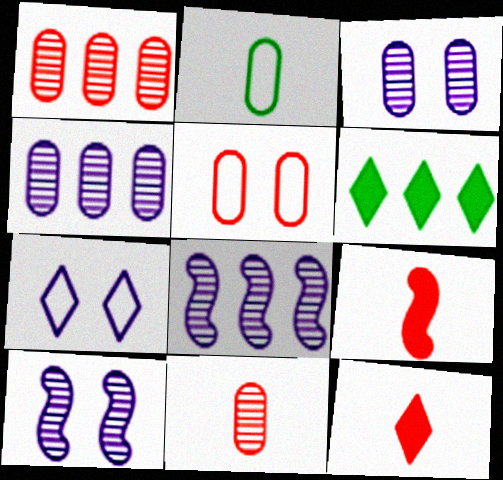[]